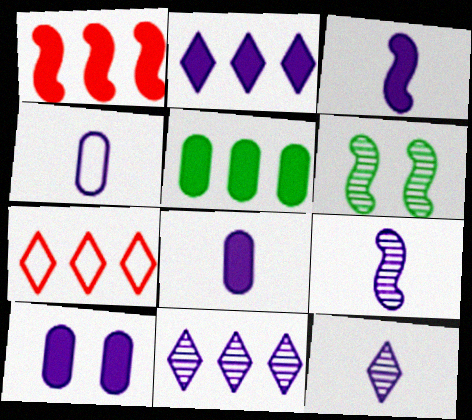[[1, 2, 5], 
[2, 3, 10], 
[3, 4, 12], 
[6, 7, 8]]